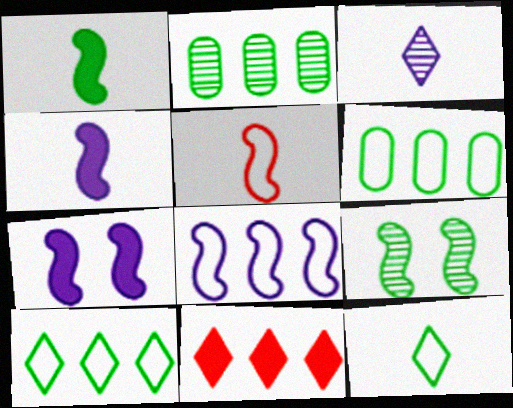[[2, 8, 11]]